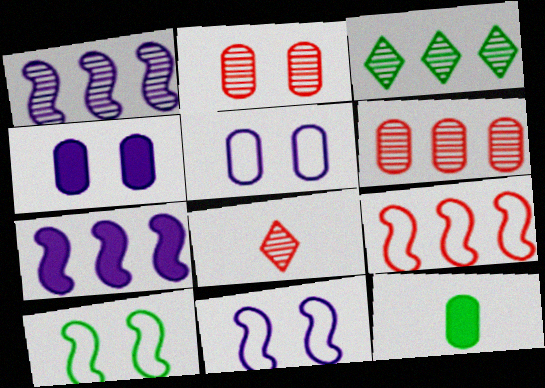[[1, 3, 6], 
[3, 10, 12], 
[5, 6, 12]]